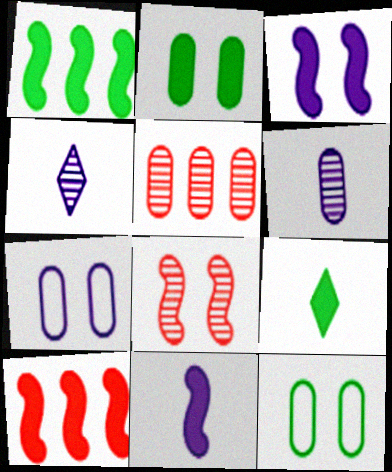[[1, 2, 9], 
[4, 10, 12]]